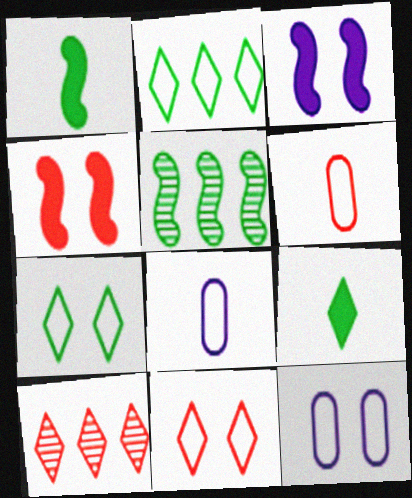[[1, 10, 12], 
[4, 6, 10]]